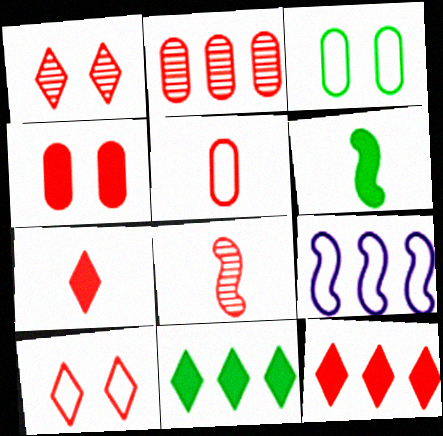[[1, 2, 8], 
[2, 4, 5], 
[2, 9, 11], 
[5, 7, 8]]